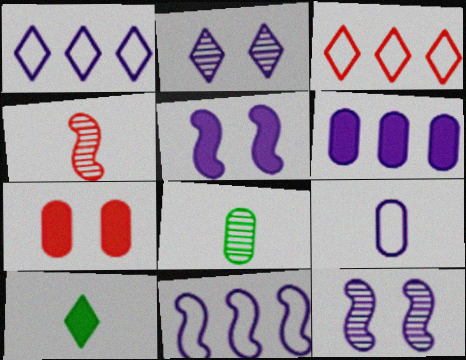[[2, 3, 10], 
[3, 4, 7], 
[3, 5, 8], 
[4, 9, 10]]